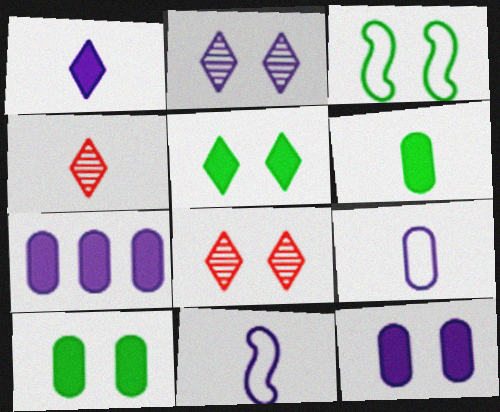[[2, 7, 11], 
[3, 4, 7], 
[3, 8, 12], 
[4, 6, 11]]